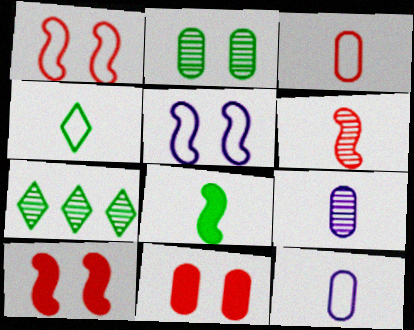[[7, 10, 12]]